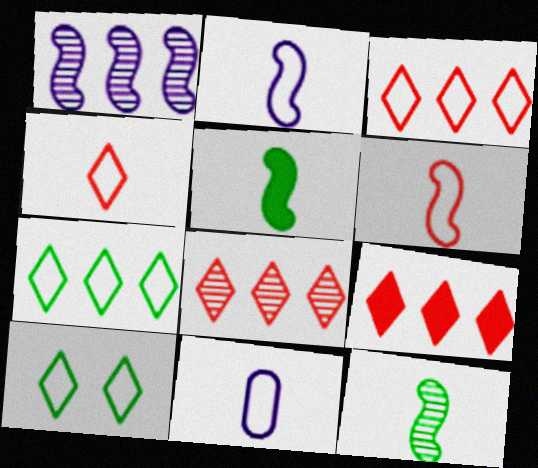[[3, 8, 9]]